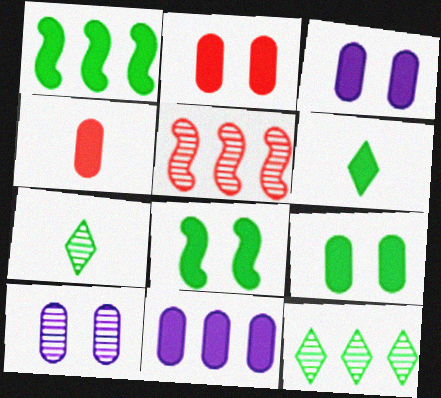[[1, 6, 9], 
[2, 3, 9], 
[4, 9, 11], 
[5, 7, 10]]